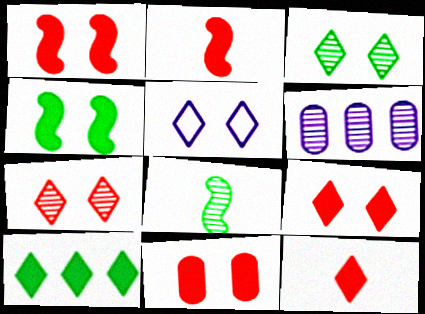[[1, 9, 11], 
[3, 5, 9], 
[6, 7, 8]]